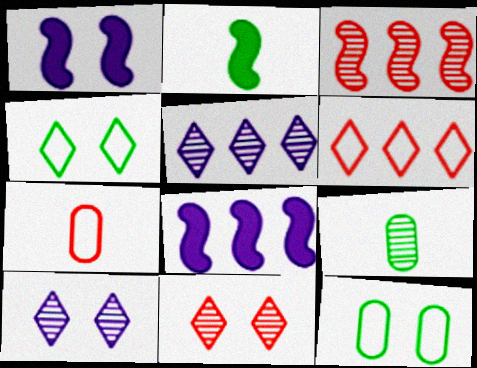[[1, 6, 9], 
[1, 11, 12], 
[3, 9, 10]]